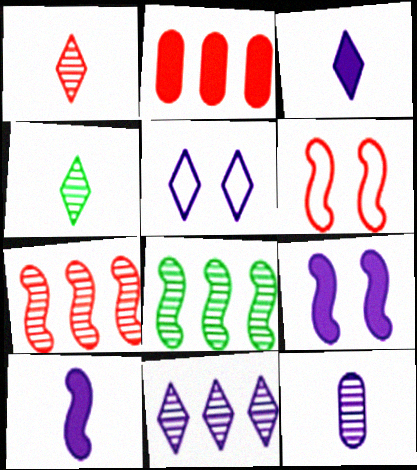[[1, 2, 6], 
[3, 5, 11], 
[6, 8, 10]]